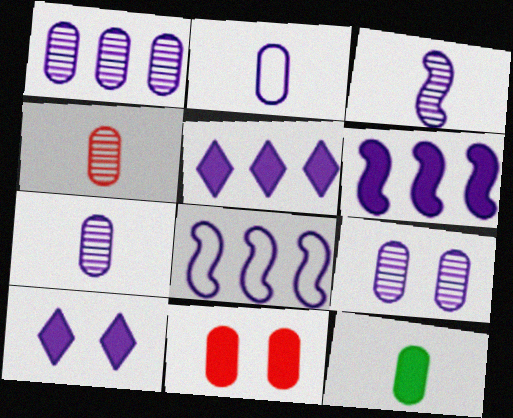[[1, 5, 8], 
[1, 7, 9], 
[2, 4, 12], 
[7, 8, 10]]